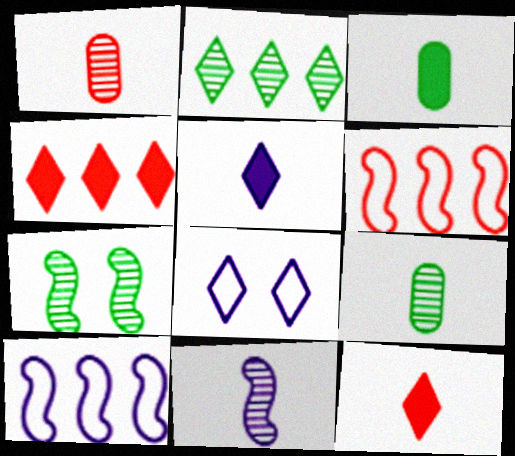[[2, 7, 9], 
[2, 8, 12]]